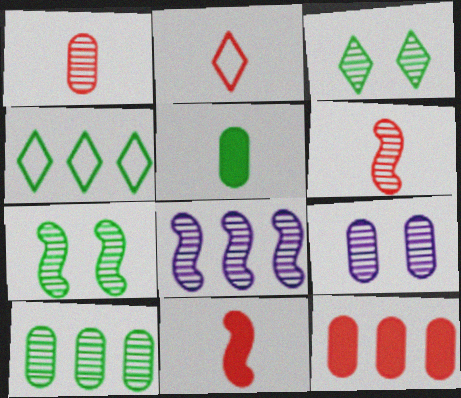[[1, 2, 11], 
[1, 3, 8], 
[1, 9, 10], 
[4, 5, 7], 
[4, 8, 12], 
[4, 9, 11], 
[6, 7, 8]]